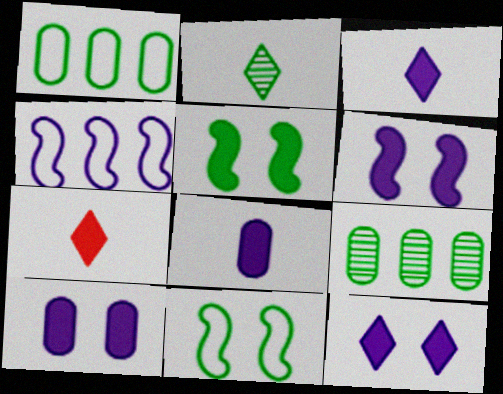[[1, 2, 5], 
[6, 10, 12]]